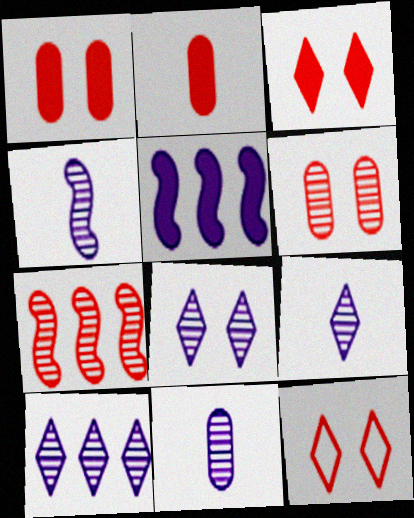[[2, 7, 12], 
[4, 9, 11], 
[8, 9, 10]]